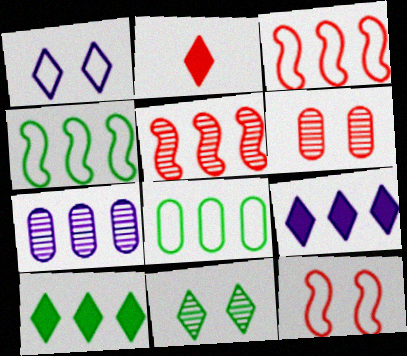[[2, 3, 6], 
[3, 7, 10], 
[5, 8, 9]]